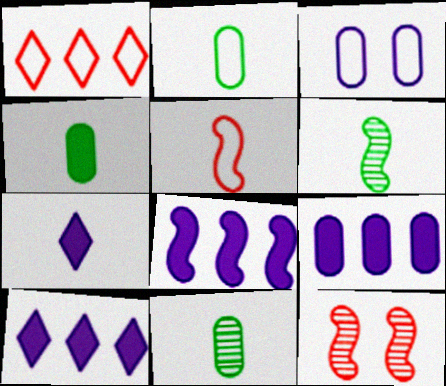[[2, 4, 11], 
[2, 10, 12], 
[5, 7, 11], 
[8, 9, 10]]